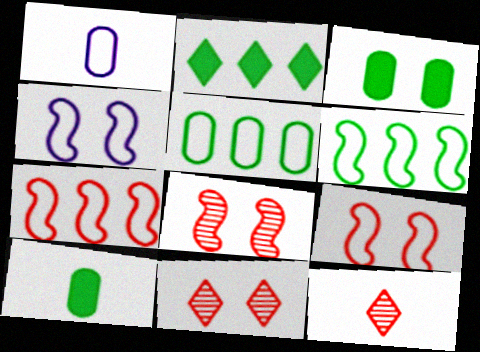[[1, 2, 8], 
[3, 4, 11]]